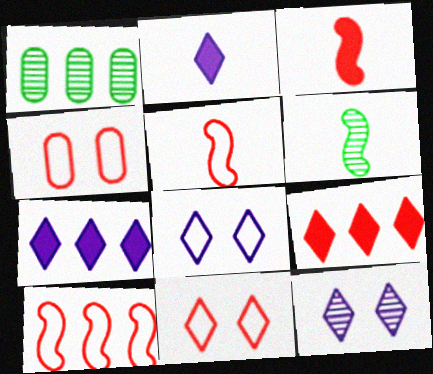[[1, 3, 8], 
[1, 7, 10], 
[4, 6, 7]]